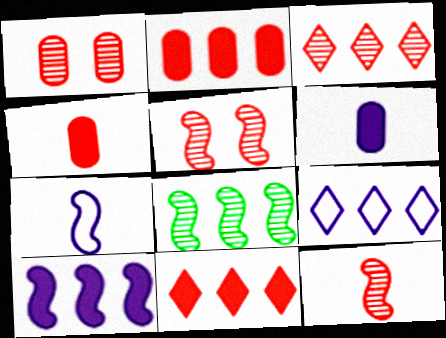[[1, 3, 12], 
[2, 8, 9]]